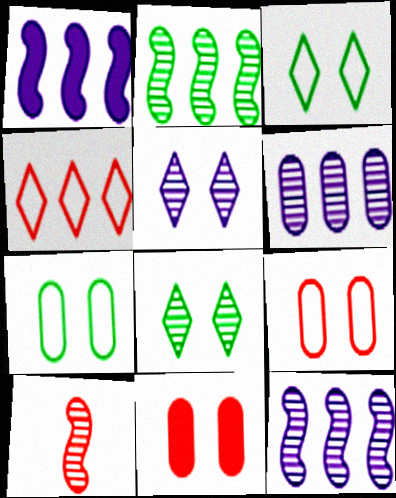[[4, 10, 11], 
[6, 8, 10]]